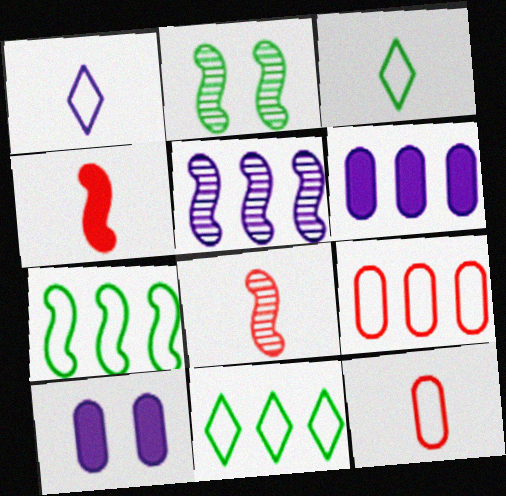[[1, 5, 10], 
[2, 5, 8], 
[8, 10, 11]]